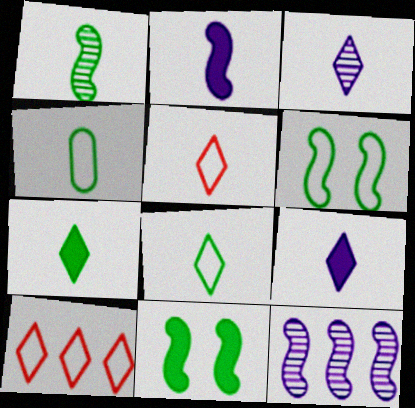[[1, 4, 7], 
[3, 5, 7]]